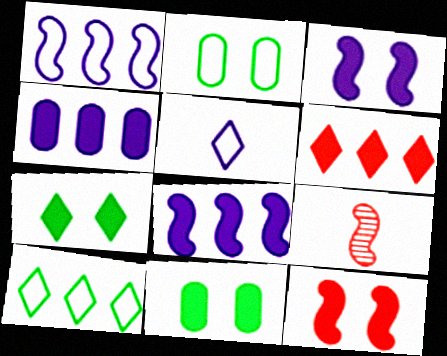[]